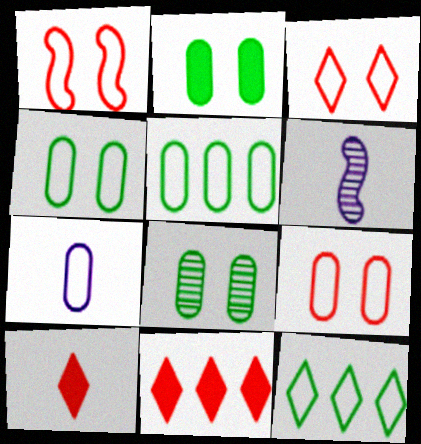[[1, 3, 9], 
[1, 7, 12], 
[2, 4, 8], 
[4, 6, 11], 
[5, 7, 9]]